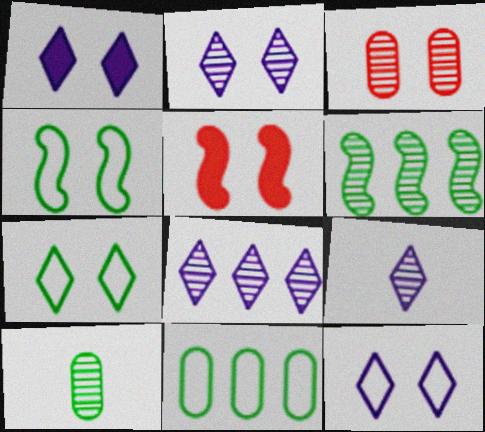[[1, 2, 12], 
[1, 3, 4], 
[2, 8, 9], 
[3, 6, 9], 
[5, 9, 11]]